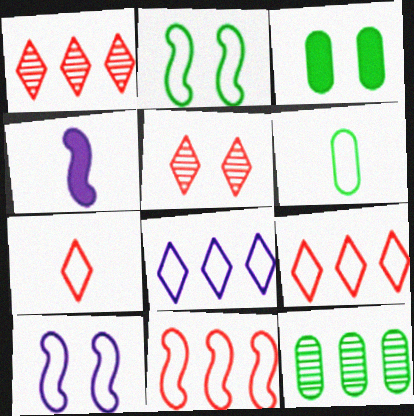[[3, 5, 10], 
[3, 6, 12], 
[6, 9, 10]]